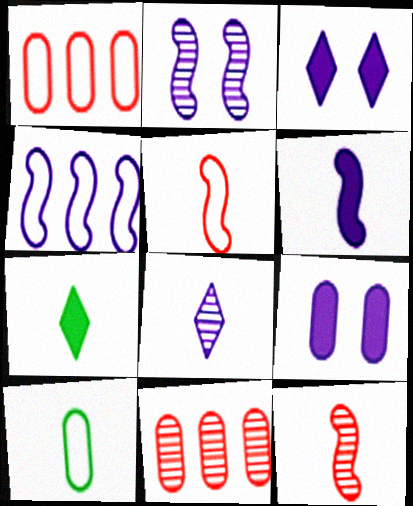[[1, 2, 7], 
[2, 4, 6], 
[4, 8, 9], 
[9, 10, 11]]